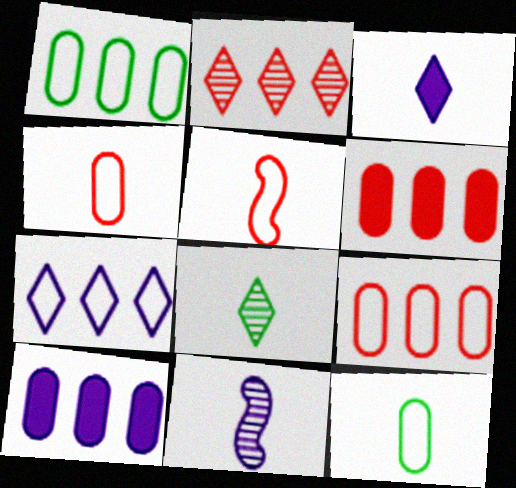[]